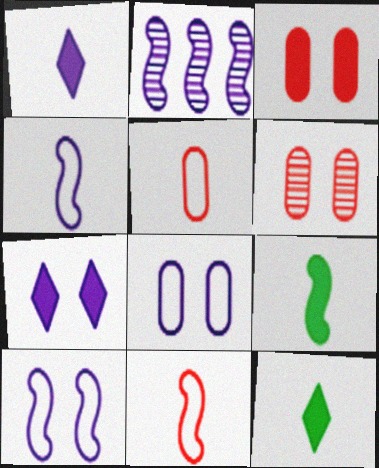[[1, 2, 8]]